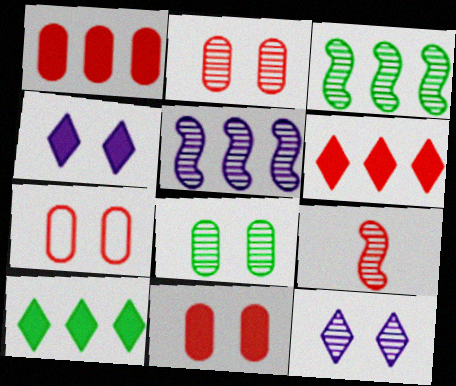[[2, 7, 11], 
[6, 7, 9]]